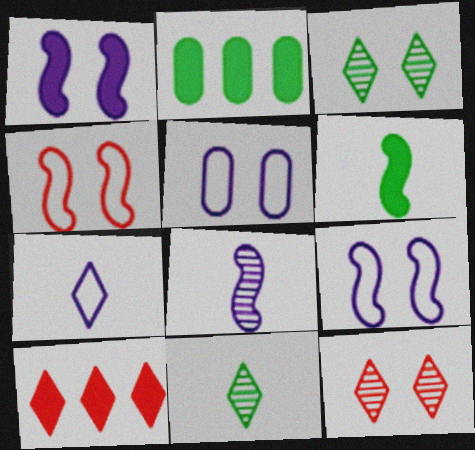[[3, 7, 10]]